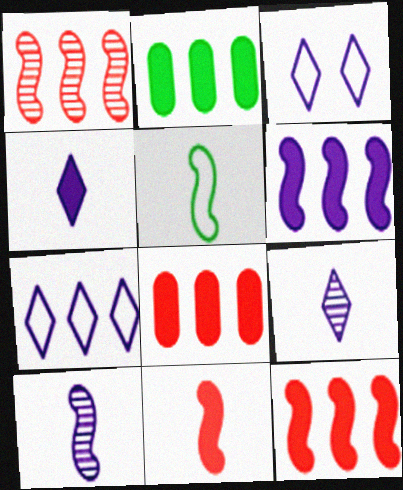[[1, 2, 7], 
[5, 10, 11]]